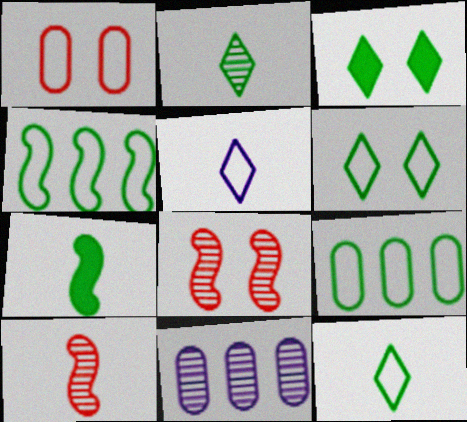[[1, 4, 5], 
[2, 8, 11]]